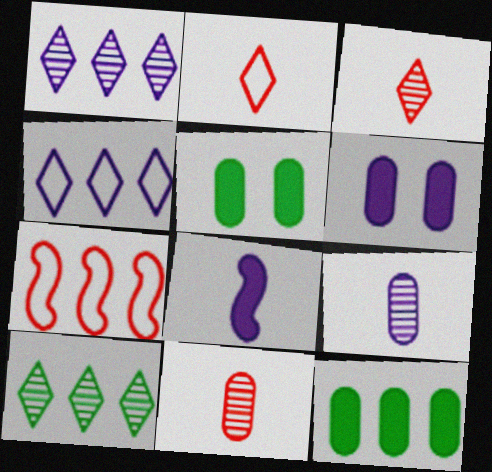[[1, 7, 12]]